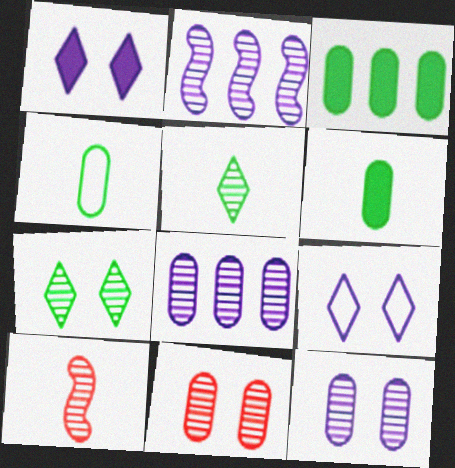[[2, 5, 11], 
[3, 9, 10], 
[7, 8, 10]]